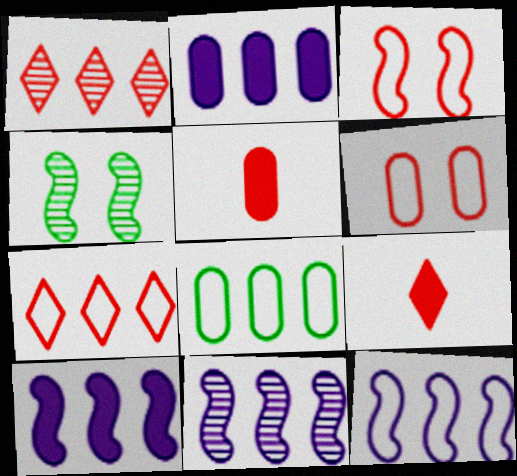[[1, 3, 5], 
[1, 8, 10], 
[7, 8, 12], 
[10, 11, 12]]